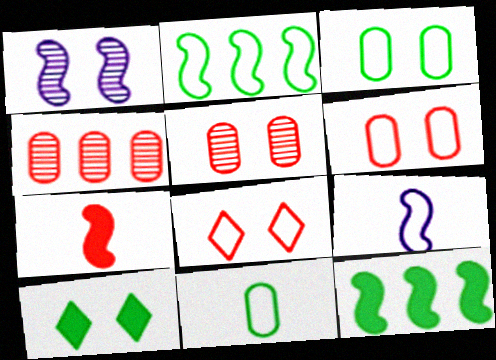[[1, 2, 7], 
[1, 6, 10], 
[4, 7, 8], 
[4, 9, 10]]